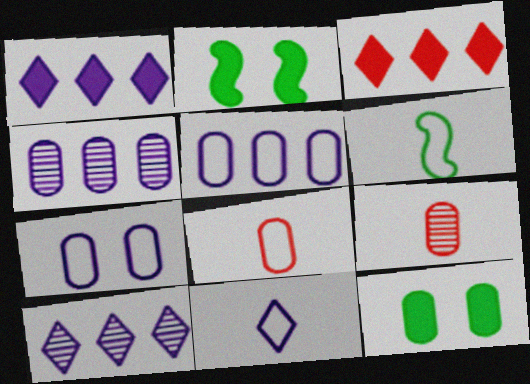[[2, 8, 10], 
[4, 8, 12], 
[5, 9, 12], 
[6, 8, 11]]